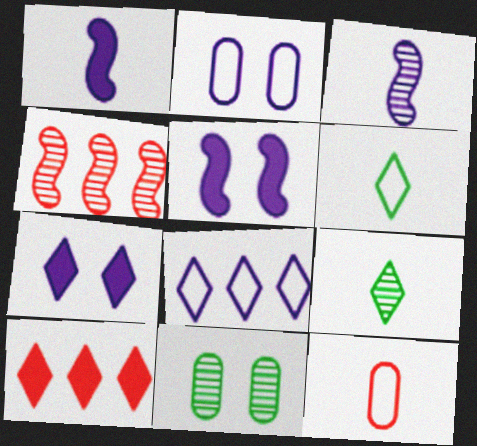[[1, 9, 12]]